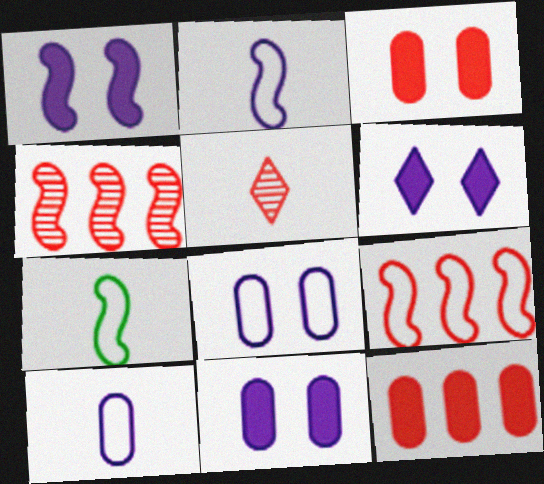[[1, 4, 7], 
[1, 6, 11], 
[3, 5, 9]]